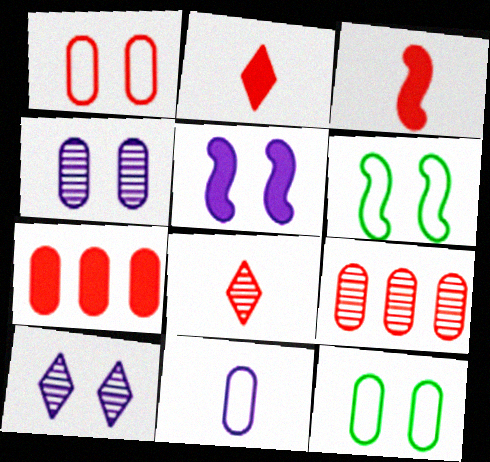[]